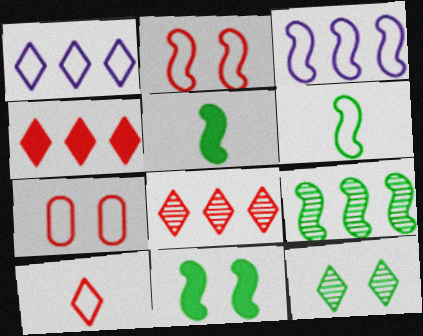[[1, 6, 7], 
[2, 3, 6], 
[6, 9, 11]]